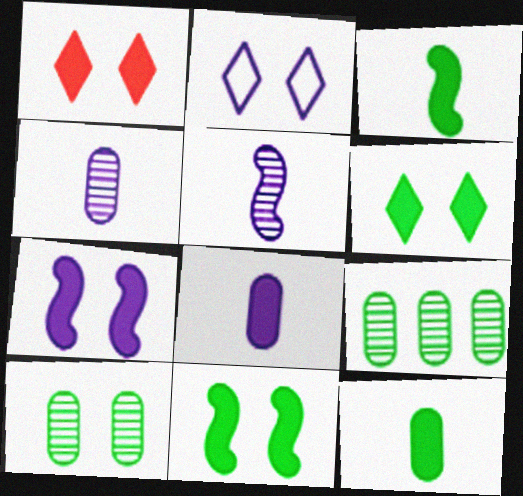[]